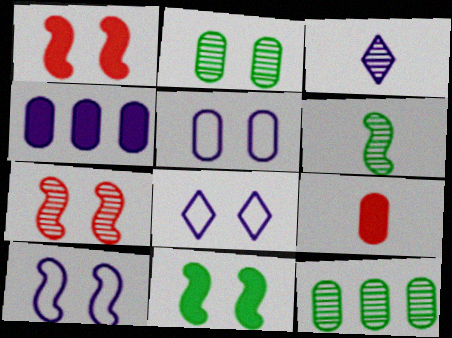[[1, 2, 8], 
[3, 4, 10], 
[3, 7, 12], 
[5, 8, 10], 
[5, 9, 12], 
[7, 10, 11]]